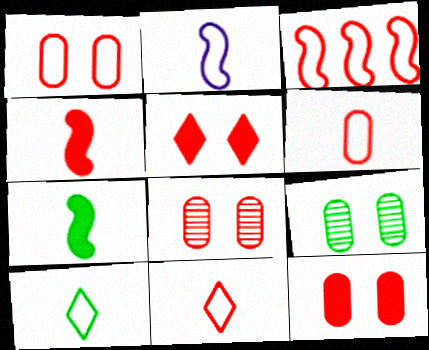[[1, 3, 11], 
[1, 8, 12], 
[2, 6, 10]]